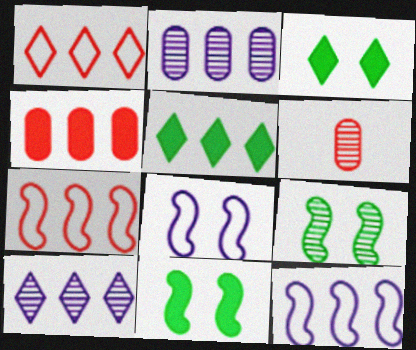[[1, 5, 10], 
[2, 5, 7], 
[3, 6, 12], 
[5, 6, 8], 
[6, 9, 10]]